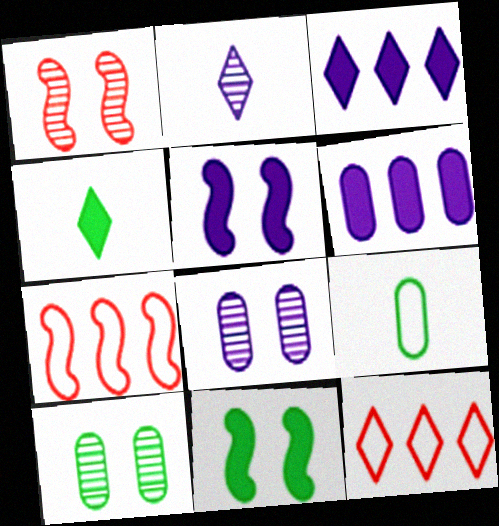[[1, 3, 9], 
[4, 7, 8]]